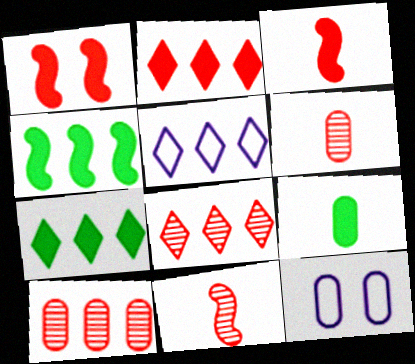[[4, 5, 10], 
[5, 7, 8], 
[7, 11, 12], 
[9, 10, 12]]